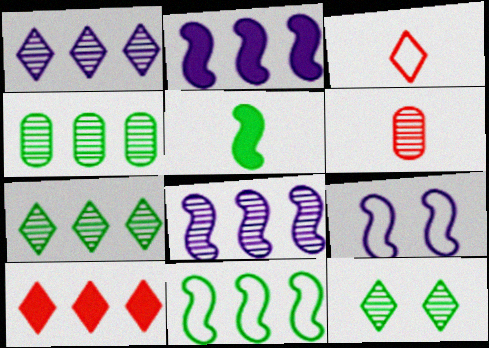[[6, 8, 12]]